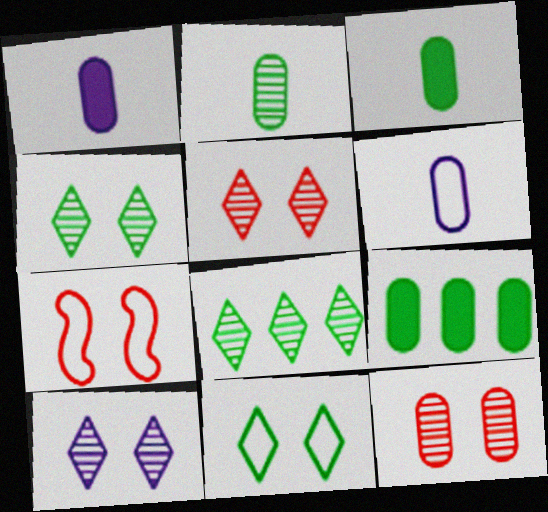[[1, 7, 8], 
[4, 5, 10], 
[6, 9, 12]]